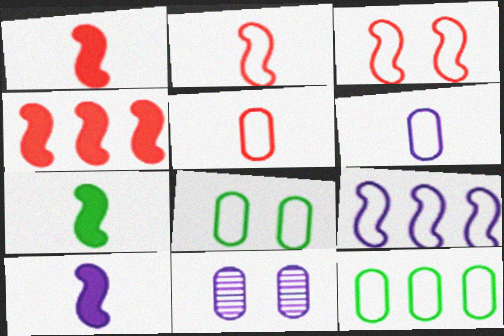[[1, 7, 10]]